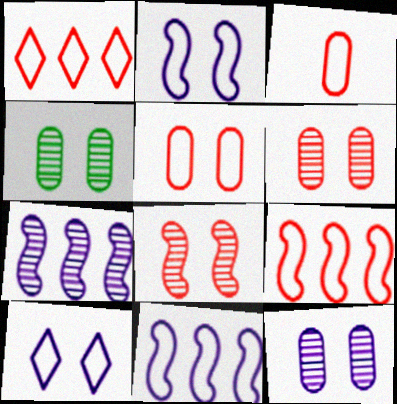[[4, 6, 12]]